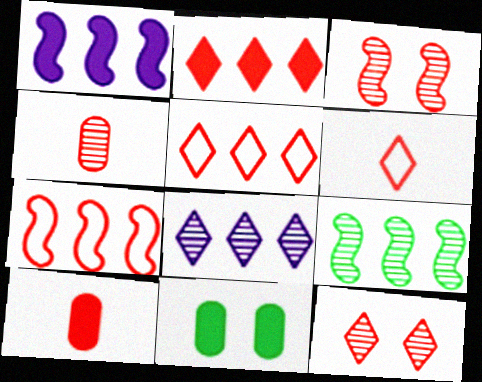[[1, 7, 9], 
[2, 6, 12], 
[3, 5, 10], 
[7, 10, 12]]